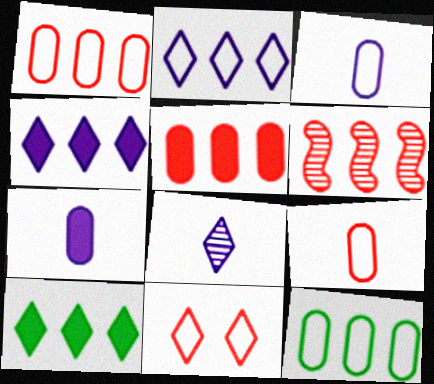[[4, 6, 12], 
[8, 10, 11]]